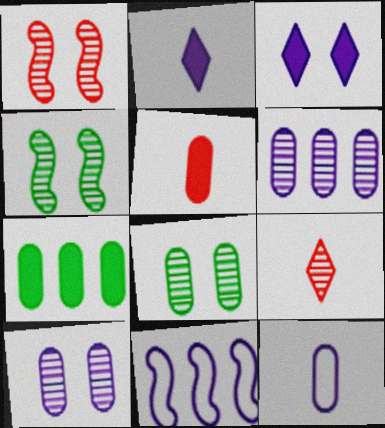[[2, 10, 11], 
[4, 6, 9]]